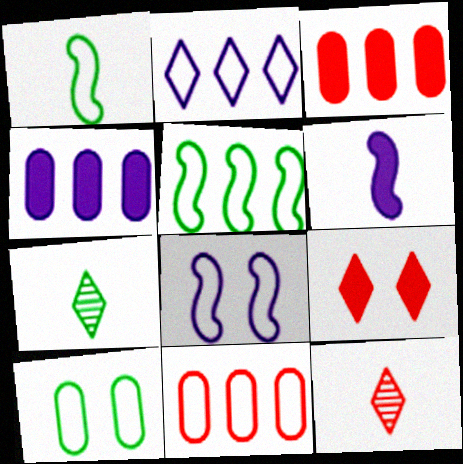[[2, 5, 11], 
[2, 7, 9], 
[3, 7, 8]]